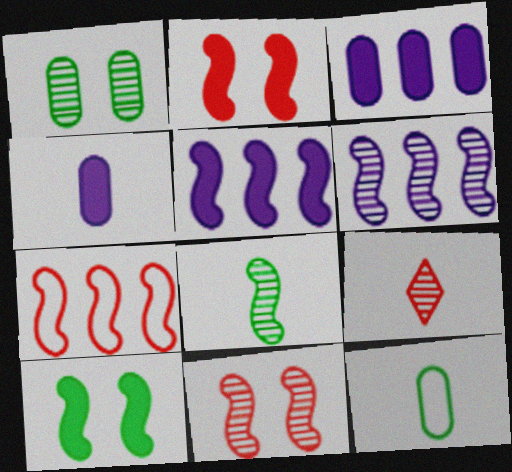[[1, 6, 9], 
[6, 8, 11]]